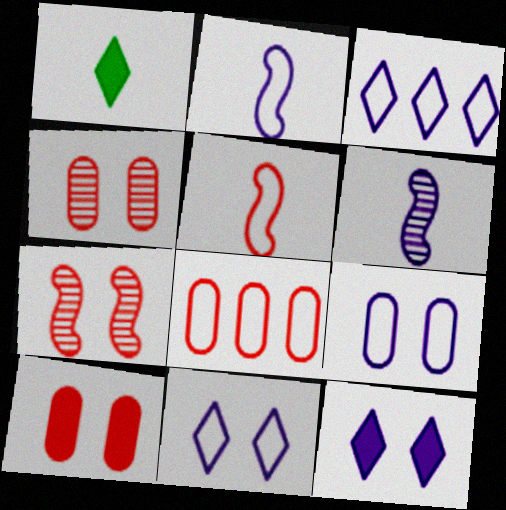[[2, 3, 9]]